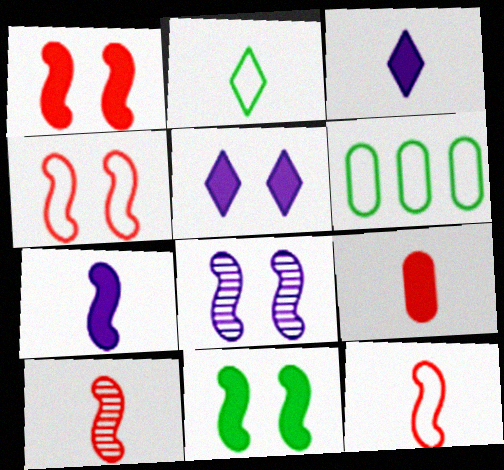[[4, 8, 11], 
[5, 6, 10]]